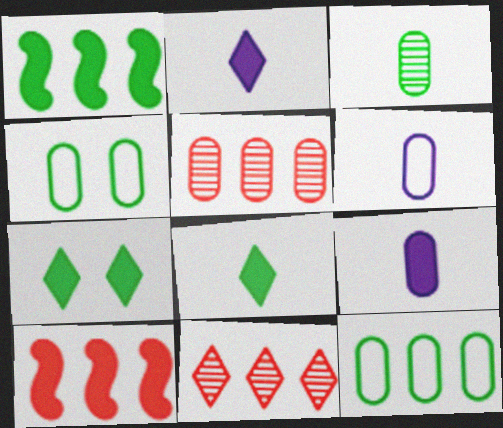[[4, 5, 9], 
[7, 9, 10]]